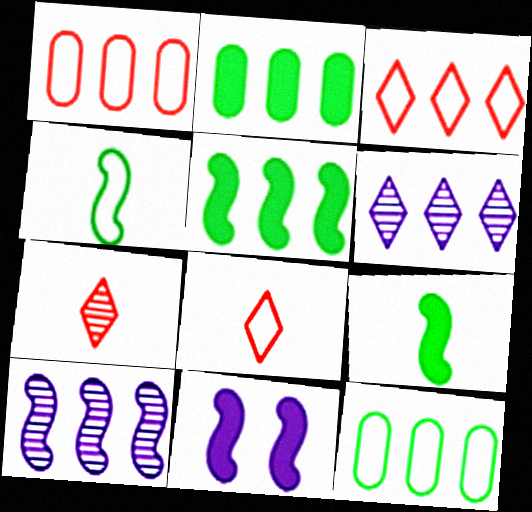[[1, 5, 6], 
[2, 3, 10], 
[7, 11, 12]]